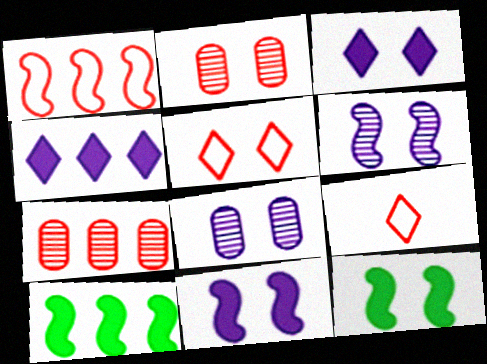[[5, 8, 12], 
[8, 9, 10]]